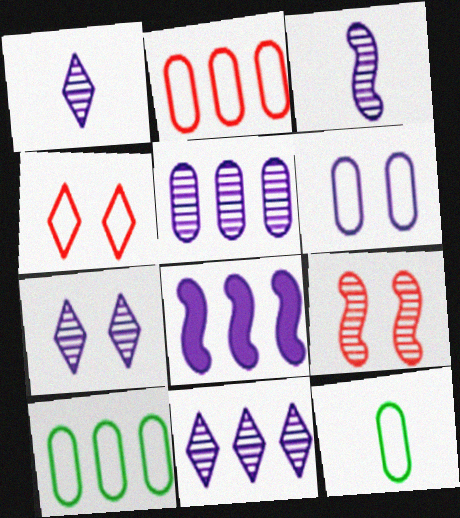[[1, 6, 8], 
[1, 7, 11], 
[2, 6, 12], 
[3, 5, 7]]